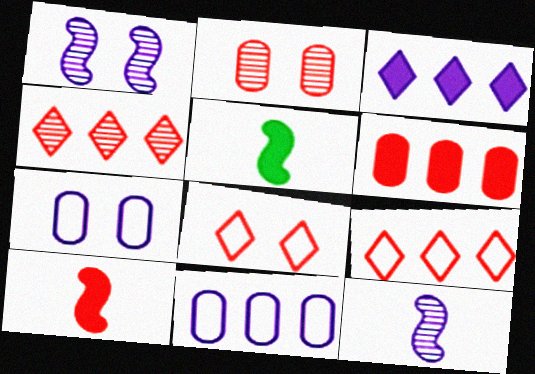[[2, 9, 10], 
[3, 7, 12], 
[4, 5, 7]]